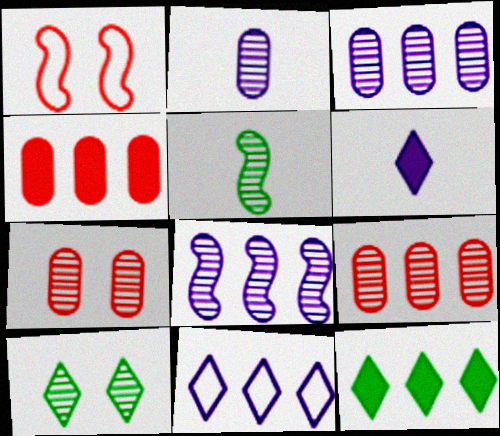[[1, 2, 12]]